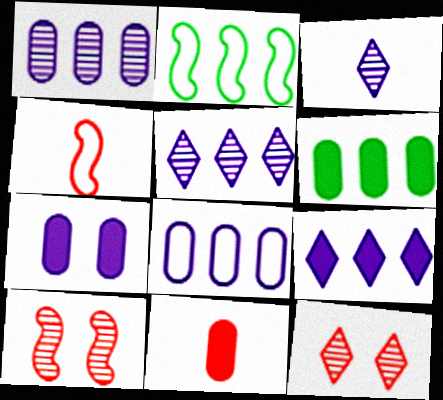[[6, 7, 11]]